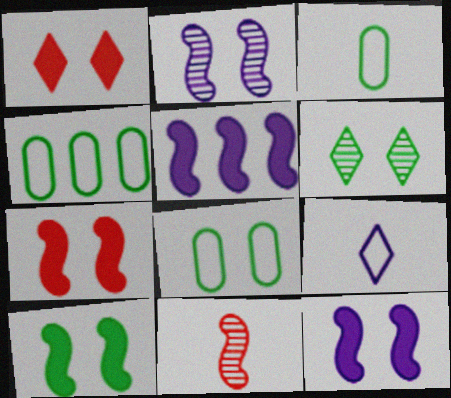[[1, 2, 8], 
[3, 4, 8], 
[6, 8, 10], 
[7, 10, 12]]